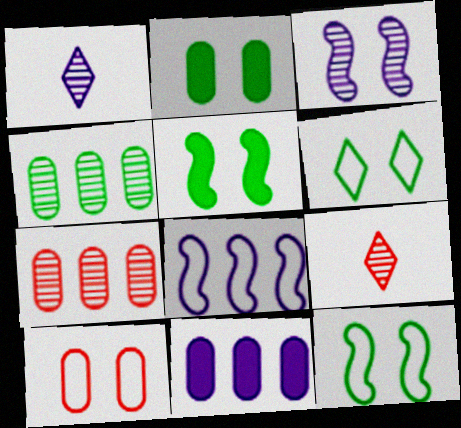[[2, 8, 9], 
[3, 4, 9], 
[9, 11, 12]]